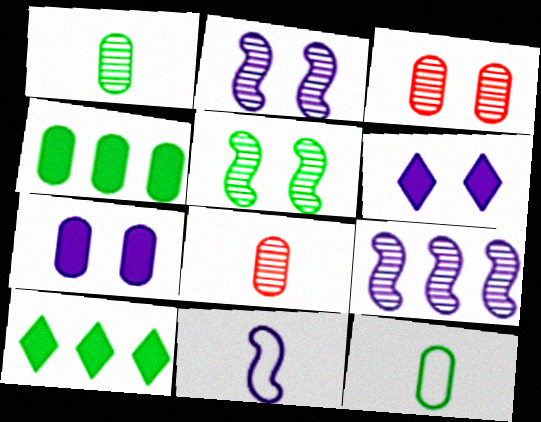[[3, 10, 11], 
[5, 10, 12]]